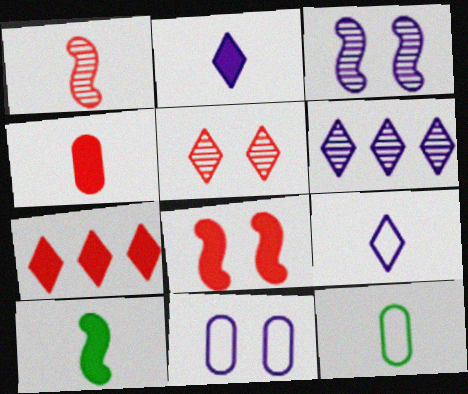[[1, 2, 12], 
[2, 4, 10], 
[3, 7, 12], 
[4, 7, 8], 
[6, 8, 12]]